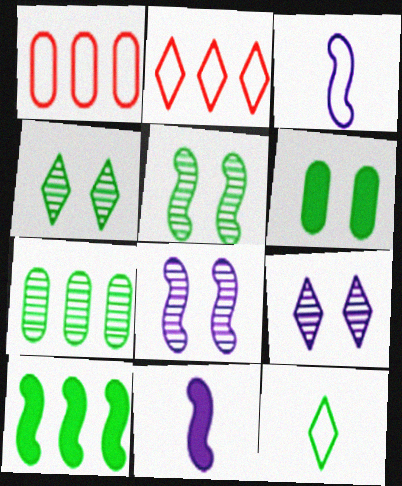[[1, 4, 11]]